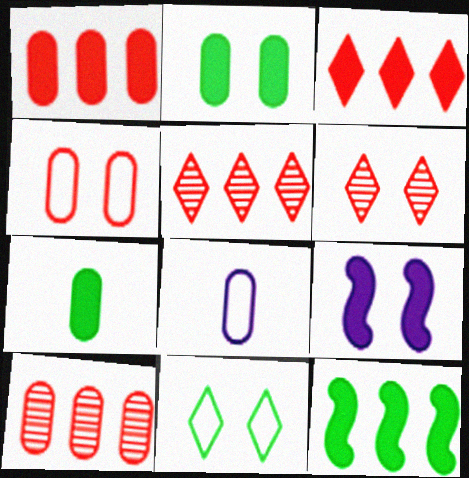[[2, 8, 10], 
[3, 7, 9], 
[6, 8, 12]]